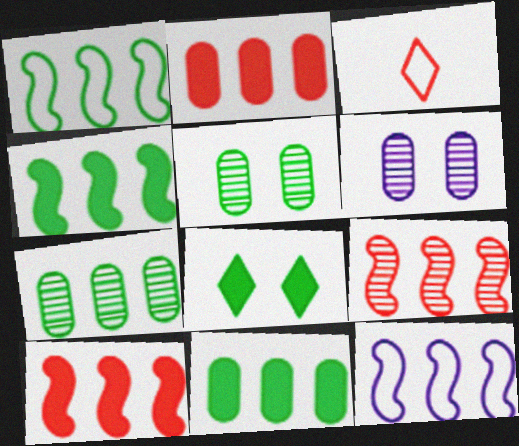[[3, 4, 6], 
[4, 9, 12]]